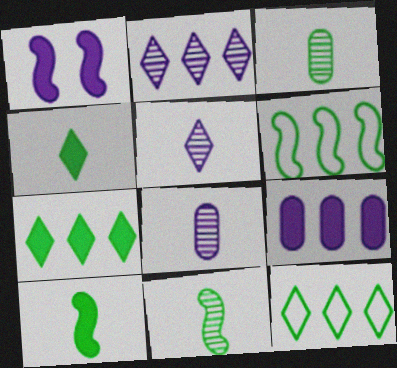[]